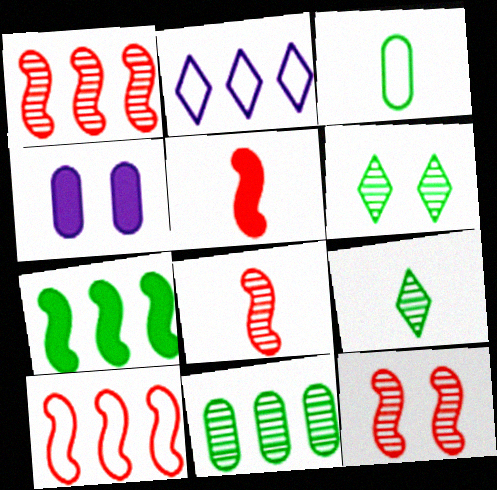[[1, 8, 12], 
[3, 6, 7], 
[4, 9, 10], 
[5, 10, 12]]